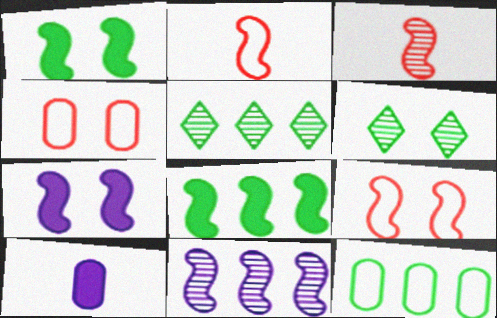[[1, 2, 11], 
[4, 6, 7], 
[5, 8, 12], 
[5, 9, 10]]